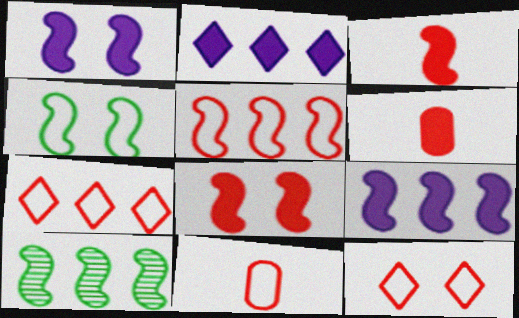[[5, 9, 10], 
[5, 11, 12]]